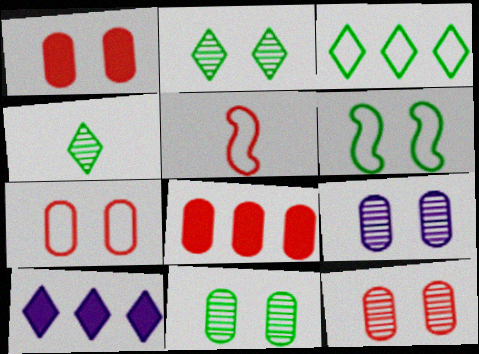[[1, 7, 12], 
[5, 10, 11], 
[9, 11, 12]]